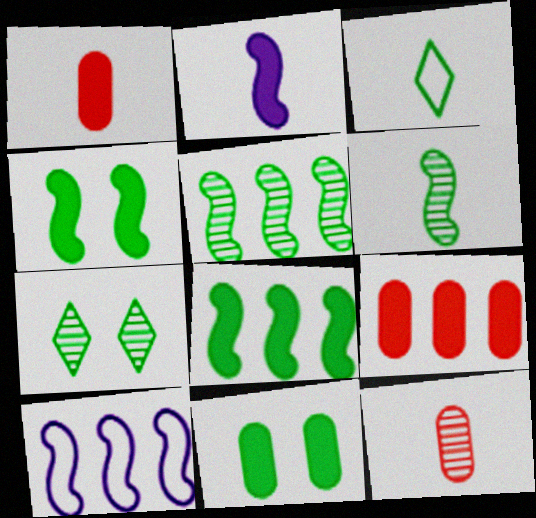[[1, 7, 10], 
[2, 3, 12], 
[3, 5, 11]]